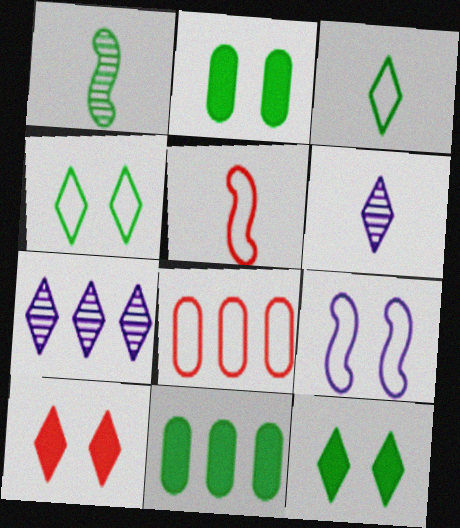[[1, 4, 11], 
[2, 5, 7], 
[3, 7, 10], 
[3, 8, 9]]